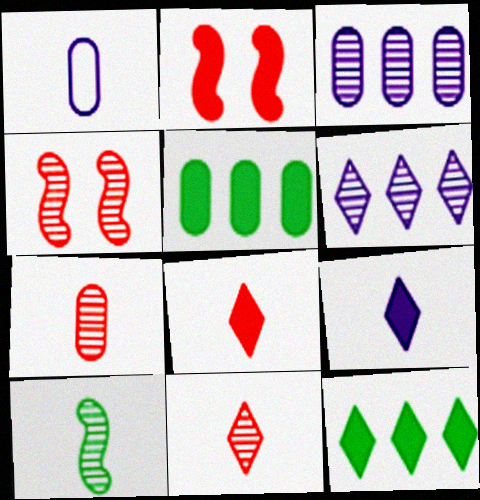[[1, 4, 12], 
[1, 8, 10], 
[2, 5, 9]]